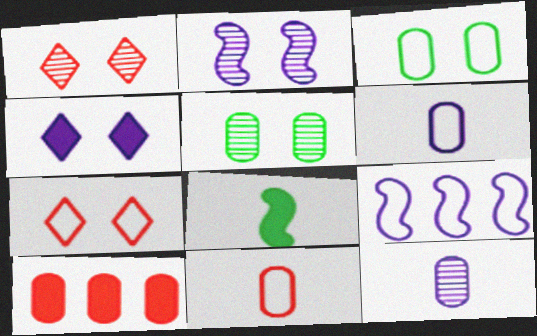[[1, 2, 5], 
[3, 10, 12], 
[4, 8, 10], 
[4, 9, 12], 
[5, 6, 10]]